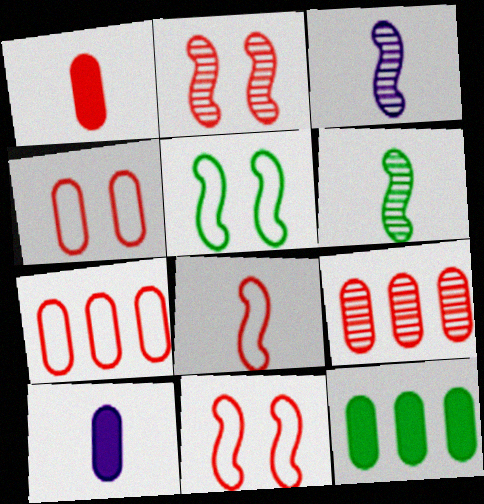[[1, 4, 9]]